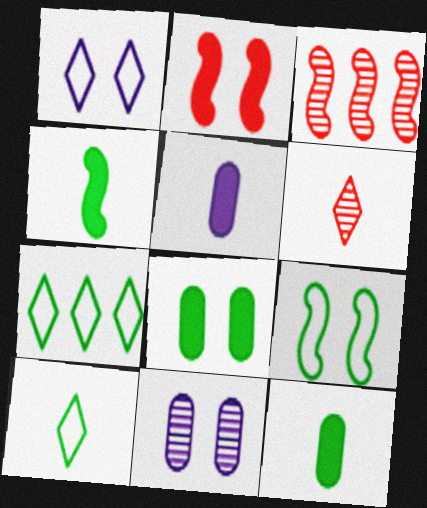[[1, 3, 12]]